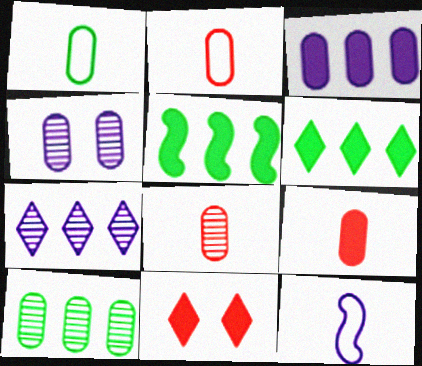[[2, 8, 9], 
[4, 8, 10], 
[10, 11, 12]]